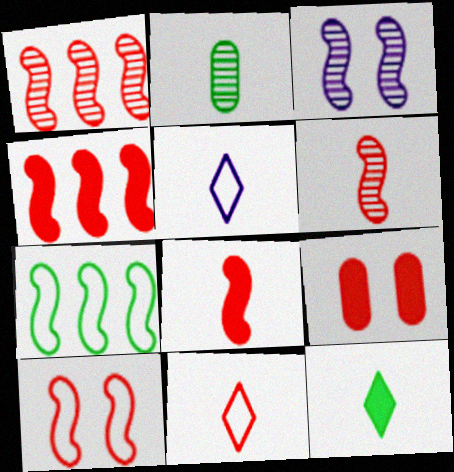[[1, 8, 10], 
[1, 9, 11], 
[2, 5, 8], 
[3, 7, 8], 
[4, 6, 10]]